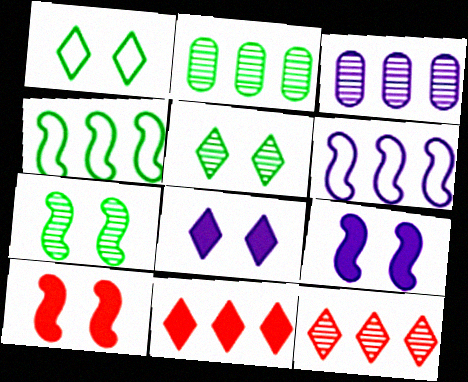[[2, 6, 11], 
[3, 4, 11]]